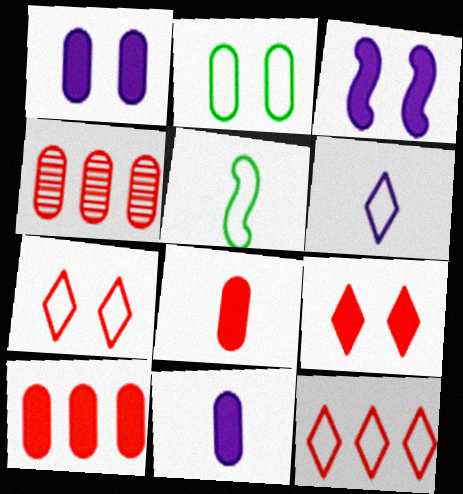[[2, 4, 11]]